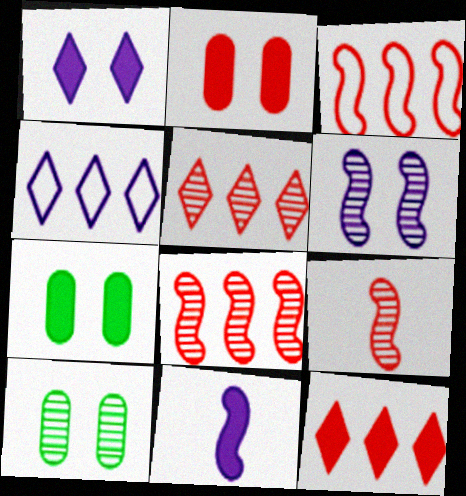[[4, 7, 9], 
[7, 11, 12]]